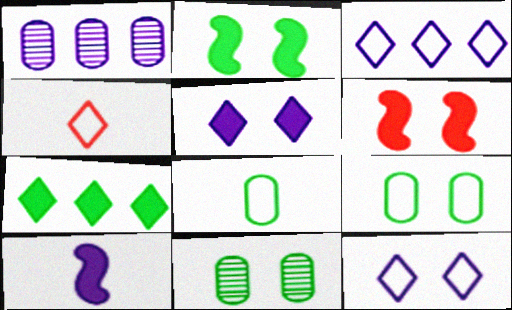[[1, 2, 4], 
[1, 10, 12], 
[6, 11, 12]]